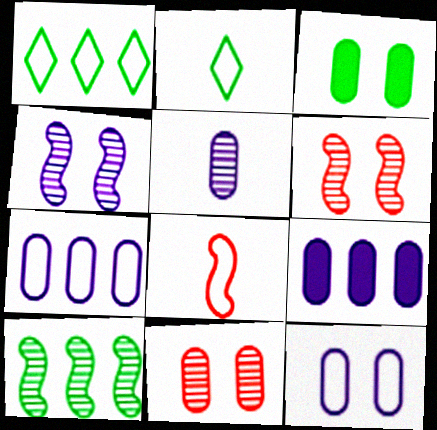[[1, 8, 12], 
[2, 3, 10], 
[2, 6, 9], 
[3, 11, 12], 
[5, 9, 12]]